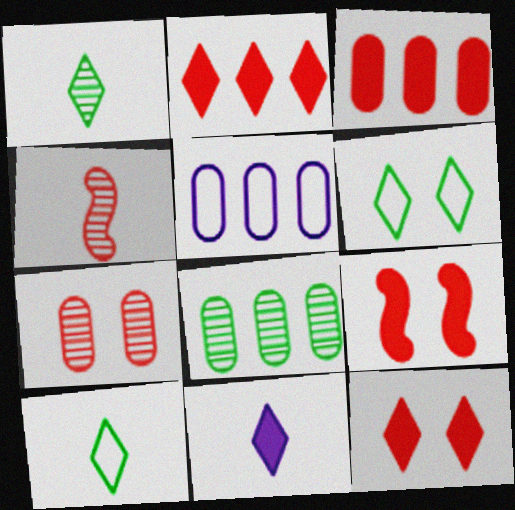[[1, 5, 9], 
[3, 5, 8]]